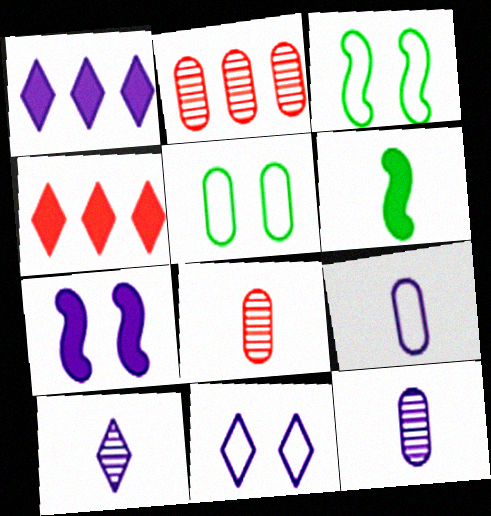[[1, 3, 8], 
[1, 10, 11], 
[2, 6, 11], 
[3, 4, 12]]